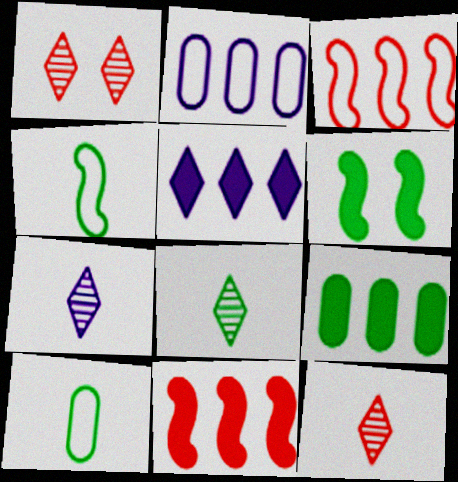[[2, 6, 12], 
[5, 9, 11], 
[7, 8, 12]]